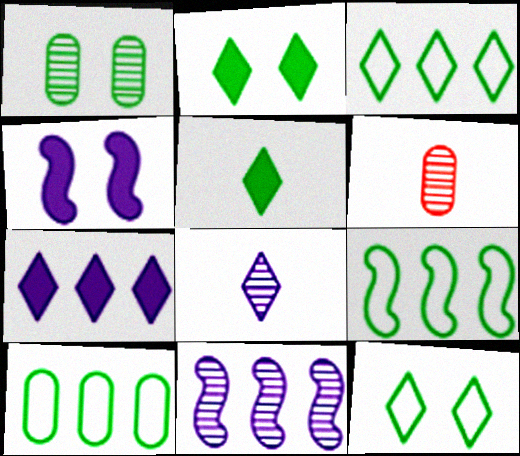[[1, 5, 9], 
[3, 4, 6], 
[3, 9, 10]]